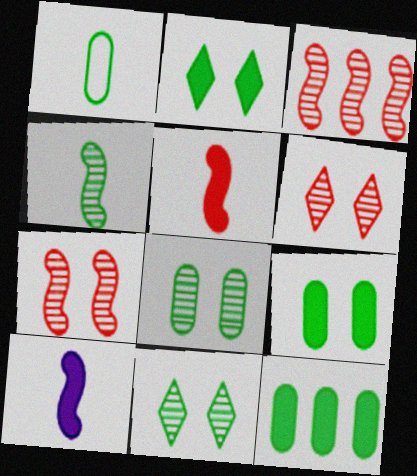[[1, 8, 12]]